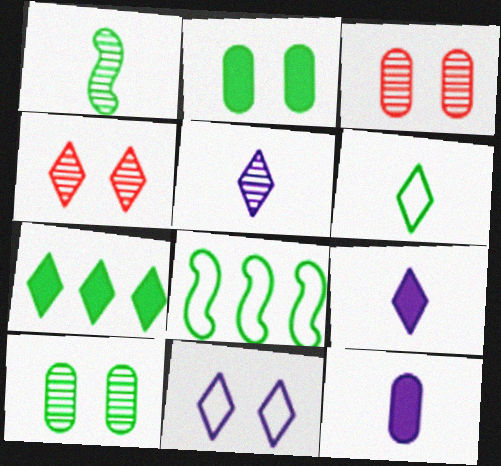[[3, 8, 9], 
[4, 8, 12]]